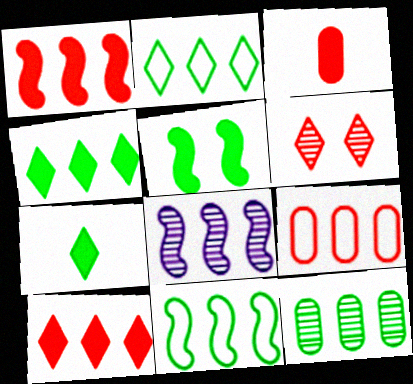[[1, 8, 11], 
[4, 8, 9], 
[4, 11, 12]]